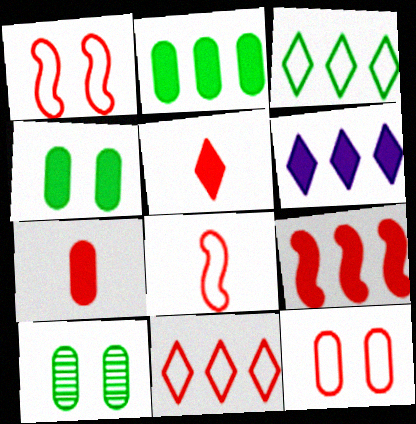[[2, 6, 9], 
[6, 8, 10], 
[8, 11, 12]]